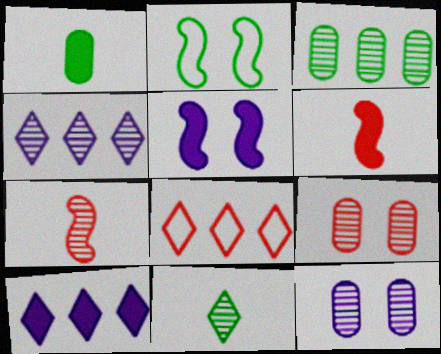[[6, 8, 9]]